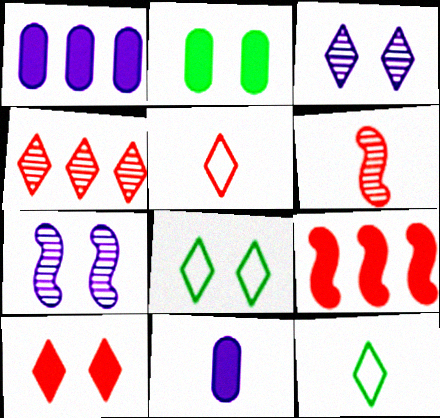[[1, 6, 8], 
[3, 8, 10], 
[4, 5, 10], 
[6, 11, 12]]